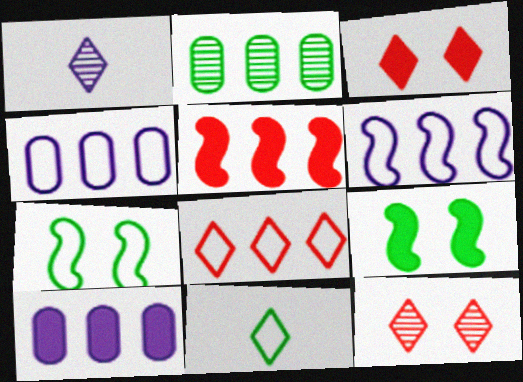[[2, 9, 11]]